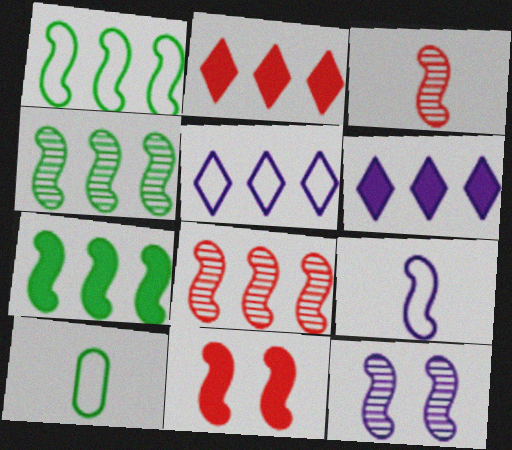[[1, 4, 7], 
[2, 10, 12], 
[3, 4, 12], 
[4, 9, 11]]